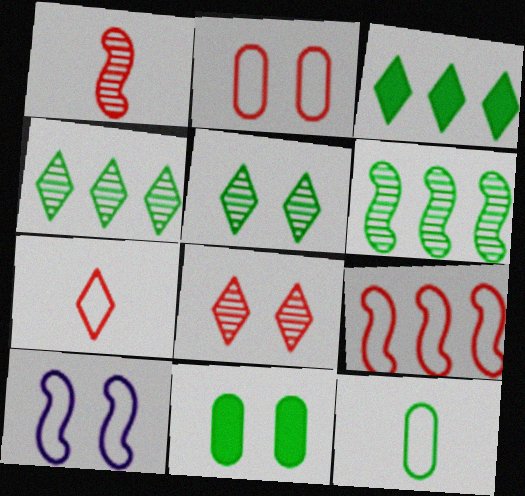[[2, 7, 9], 
[8, 10, 11]]